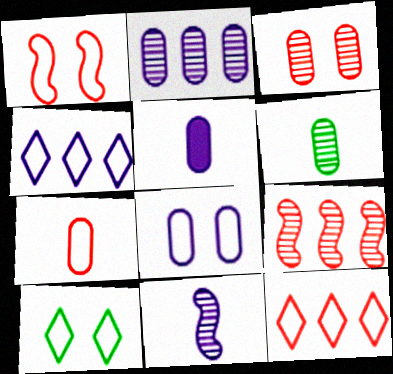[[1, 7, 12], 
[1, 8, 10], 
[2, 3, 6], 
[2, 5, 8], 
[5, 6, 7], 
[5, 9, 10]]